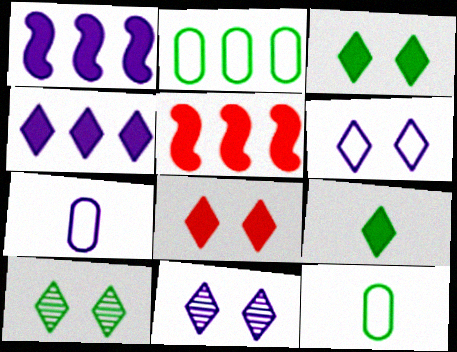[[1, 7, 11], 
[4, 8, 9], 
[5, 7, 10], 
[5, 11, 12], 
[6, 8, 10]]